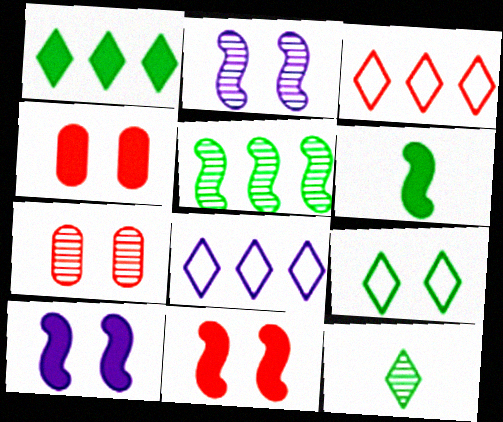[[1, 9, 12], 
[2, 4, 9], 
[6, 7, 8], 
[7, 9, 10]]